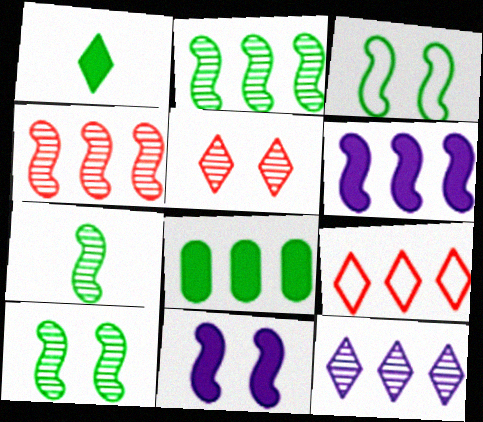[[2, 7, 10]]